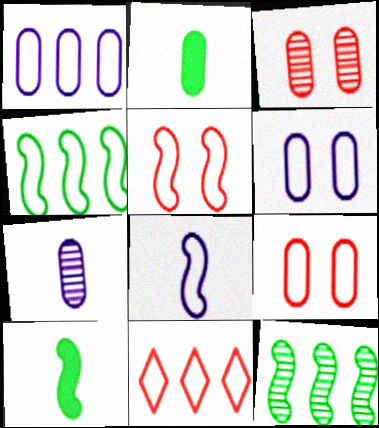[[1, 2, 3], 
[1, 4, 11], 
[4, 5, 8]]